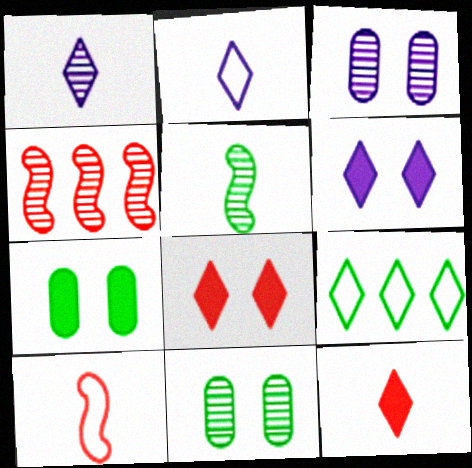[[1, 4, 11], 
[1, 8, 9], 
[2, 4, 7], 
[5, 7, 9]]